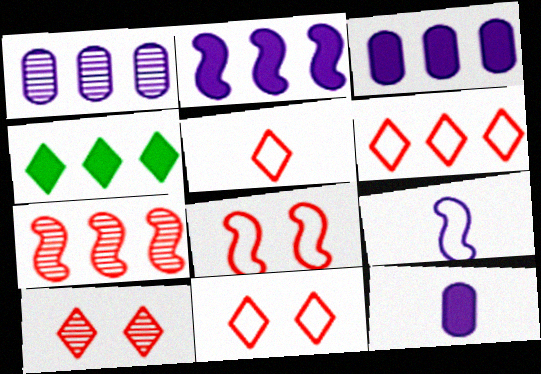[[5, 6, 11]]